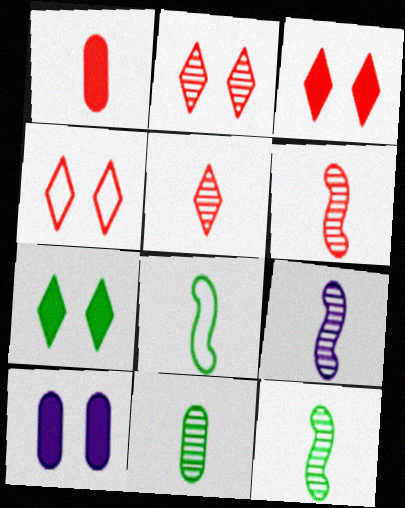[[2, 3, 4], 
[5, 9, 11], 
[6, 9, 12]]